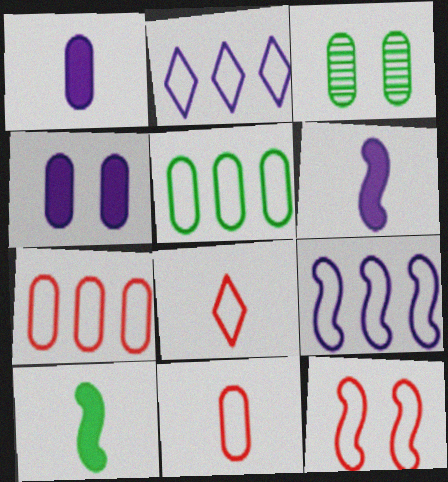[[1, 3, 7], 
[7, 8, 12]]